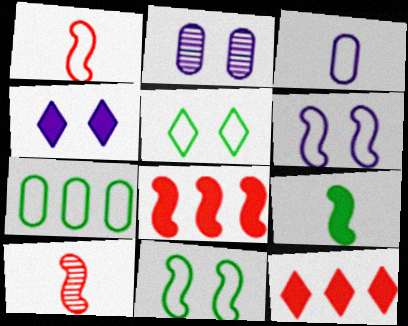[[2, 4, 6], 
[4, 7, 10]]